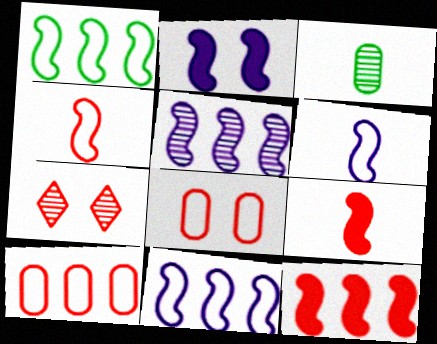[[1, 5, 12], 
[2, 5, 6], 
[3, 5, 7], 
[7, 9, 10]]